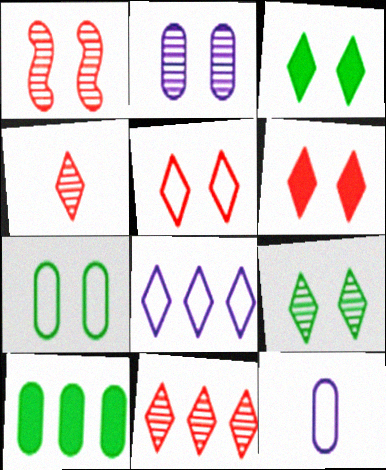[[1, 2, 9], 
[3, 4, 8]]